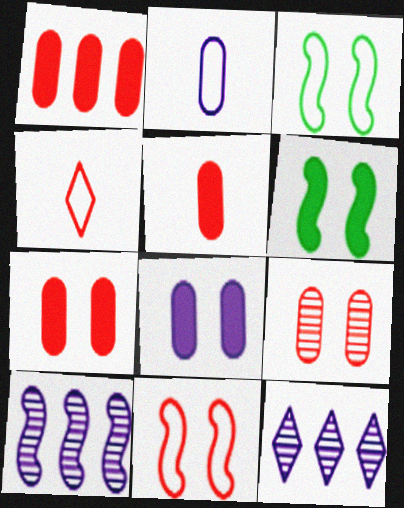[[1, 5, 7], 
[3, 5, 12]]